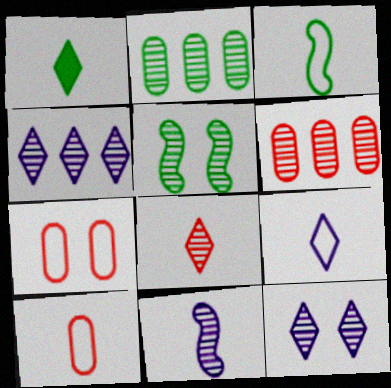[[1, 8, 9], 
[1, 10, 11], 
[3, 9, 10]]